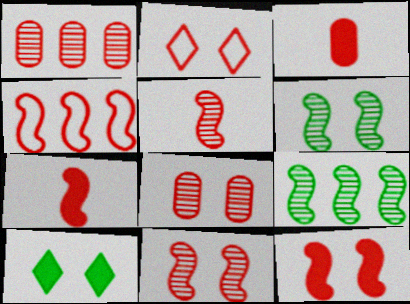[[1, 2, 7], 
[2, 8, 12], 
[4, 5, 12], 
[4, 7, 11]]